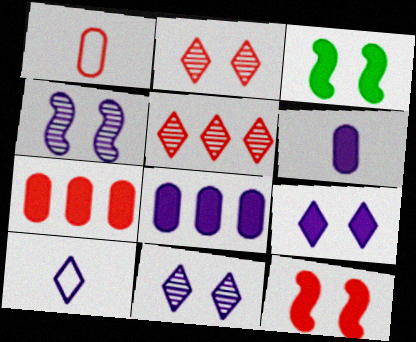[[1, 5, 12], 
[4, 8, 10]]